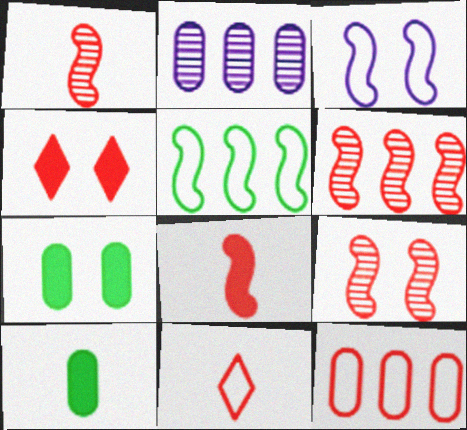[[1, 4, 12], 
[1, 6, 9]]